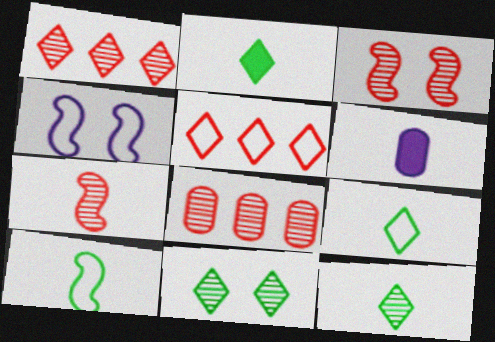[[2, 4, 8], 
[2, 9, 12], 
[6, 7, 9]]